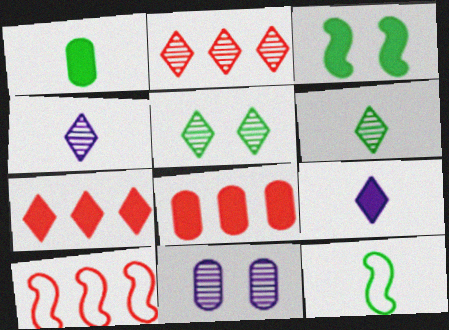[[1, 6, 12], 
[2, 4, 5], 
[2, 8, 10], 
[3, 8, 9], 
[7, 11, 12]]